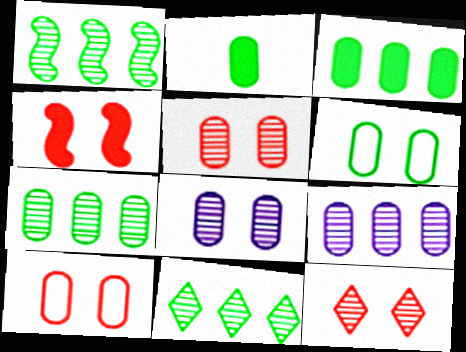[[1, 7, 11], 
[2, 6, 7], 
[2, 9, 10], 
[4, 10, 12]]